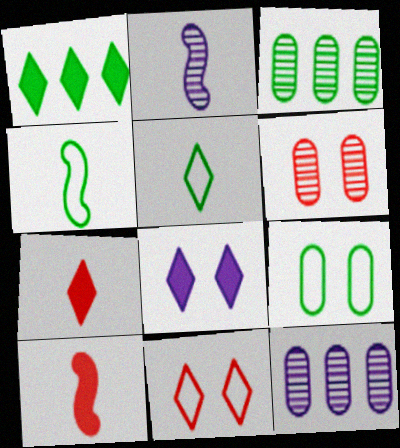[[1, 7, 8], 
[2, 4, 10]]